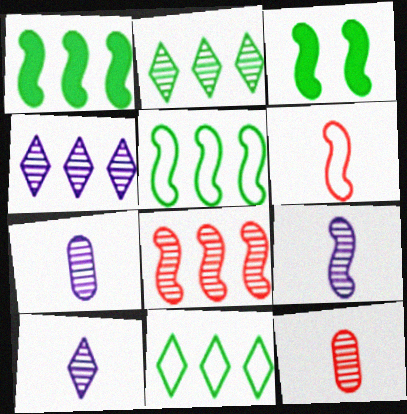[[7, 9, 10]]